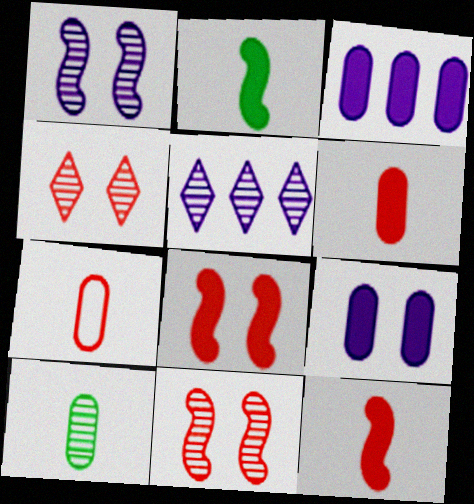[[5, 10, 11]]